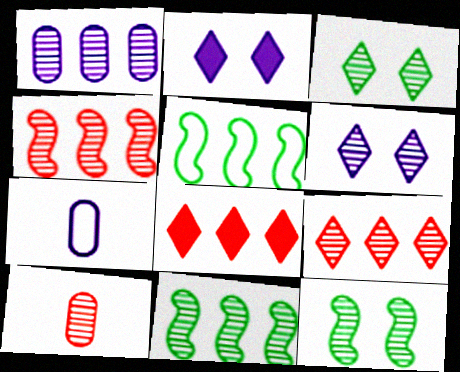[[1, 5, 8], 
[1, 9, 11], 
[2, 5, 10], 
[6, 10, 11], 
[7, 8, 12]]